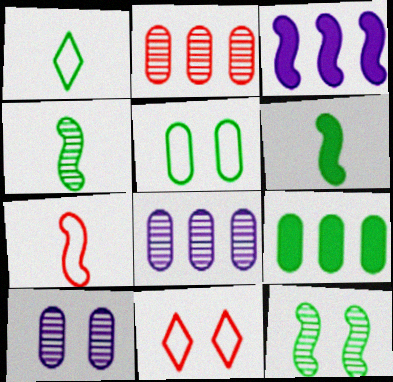[[1, 9, 12], 
[3, 7, 12], 
[6, 8, 11]]